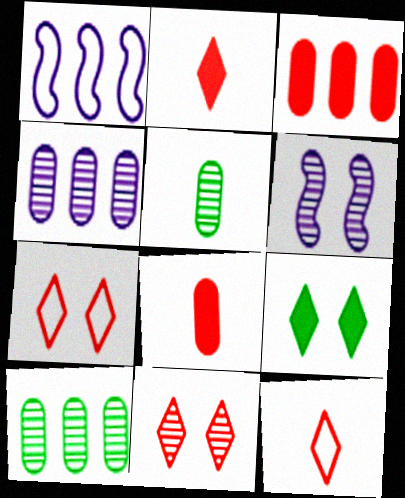[]